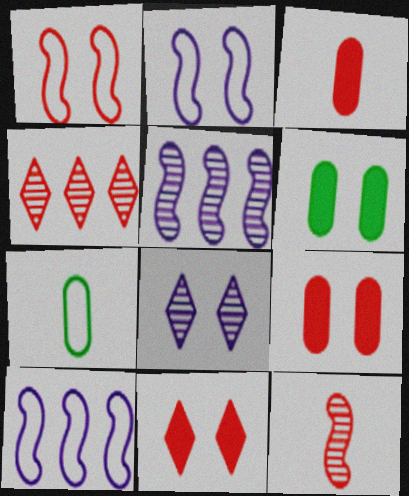[[1, 3, 4], 
[1, 6, 8], 
[5, 7, 11]]